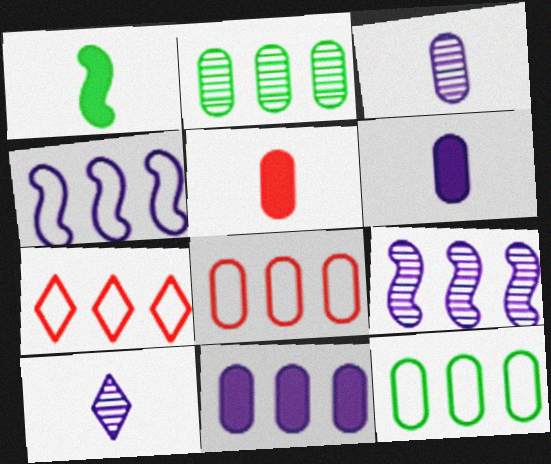[[2, 8, 11], 
[4, 7, 12]]